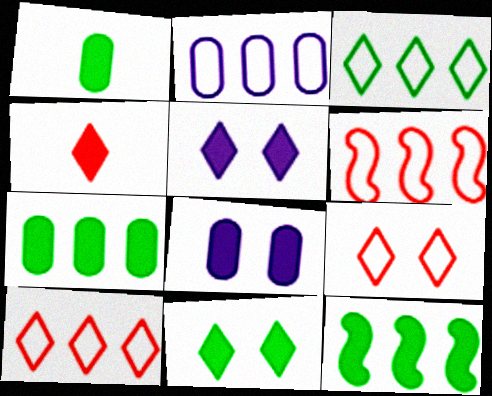[[1, 11, 12], 
[2, 3, 6], 
[4, 8, 12]]